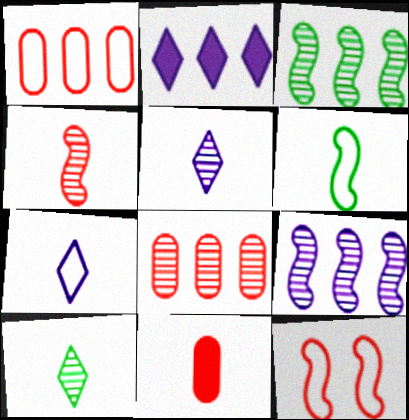[[1, 2, 3], 
[5, 6, 11]]